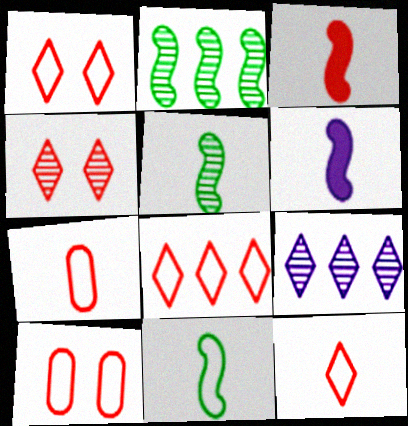[[1, 8, 12]]